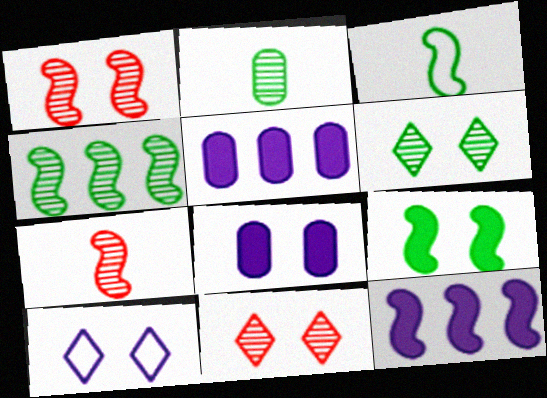[[1, 3, 12], 
[2, 4, 6], 
[3, 4, 9], 
[3, 5, 11]]